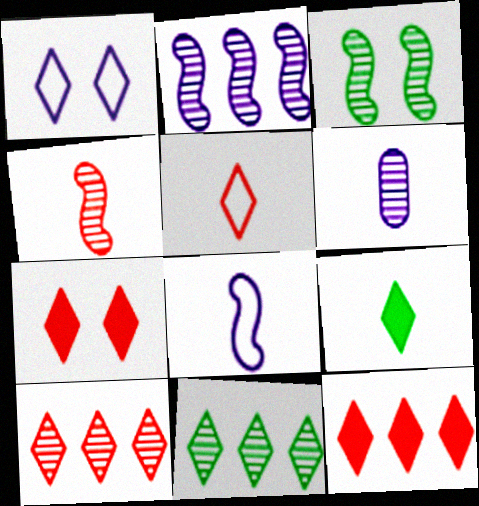[[1, 9, 10], 
[2, 3, 4], 
[3, 6, 10], 
[5, 7, 10]]